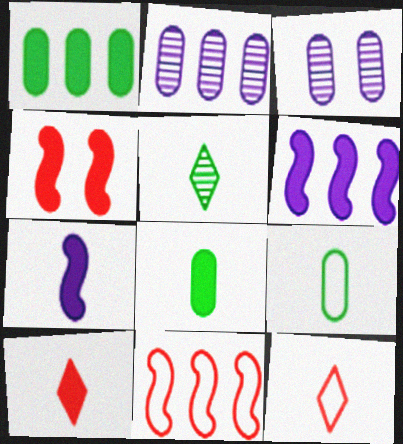[[7, 8, 10]]